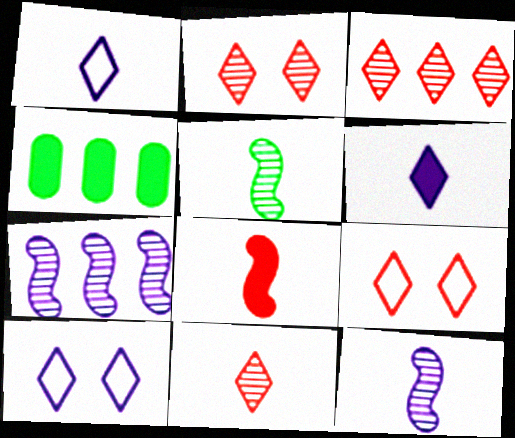[[2, 3, 11], 
[4, 9, 12]]